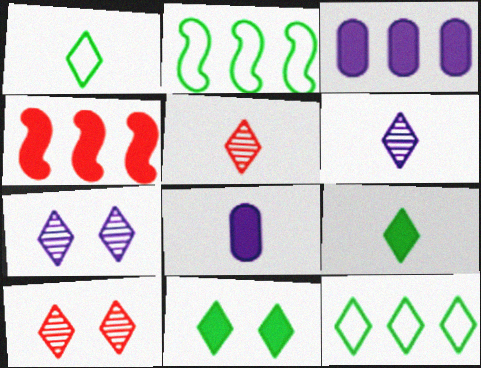[[2, 8, 10], 
[4, 8, 11]]